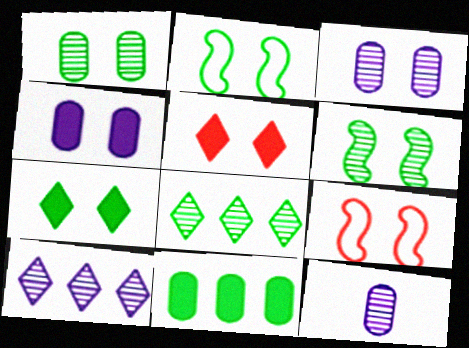[[1, 2, 7], 
[2, 3, 5], 
[3, 7, 9]]